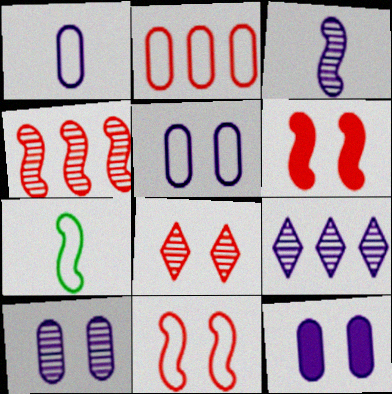[[3, 9, 10], 
[5, 10, 12]]